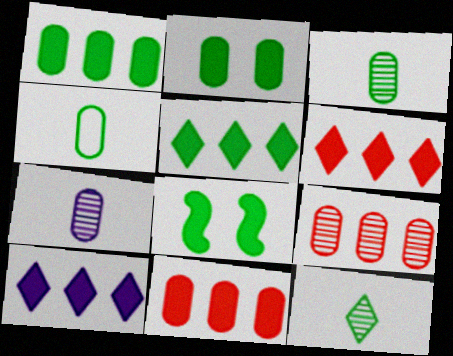[[5, 6, 10]]